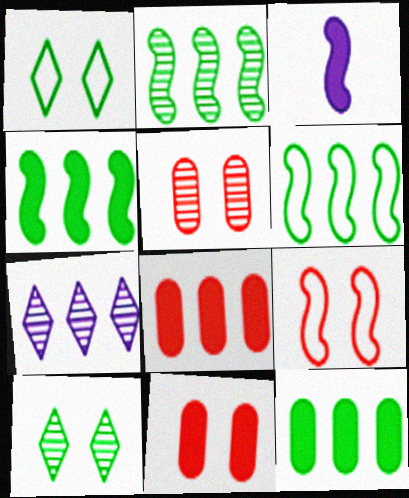[[2, 3, 9], 
[2, 4, 6], 
[6, 7, 8]]